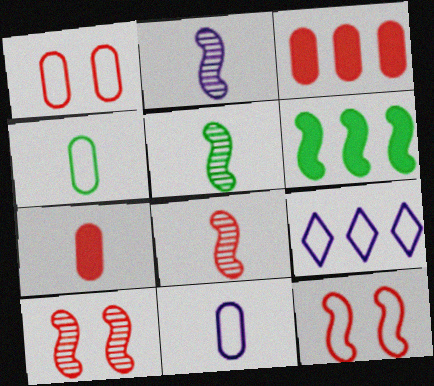[[2, 5, 8], 
[2, 6, 12], 
[4, 9, 12]]